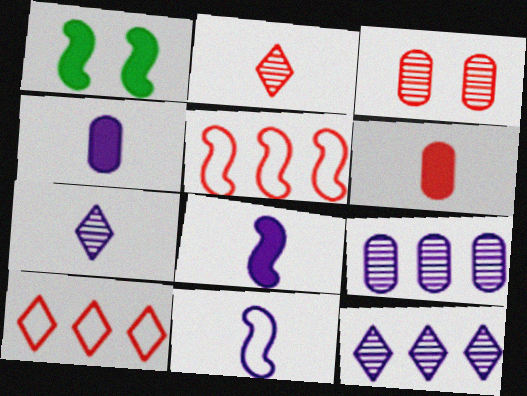[[4, 7, 11]]